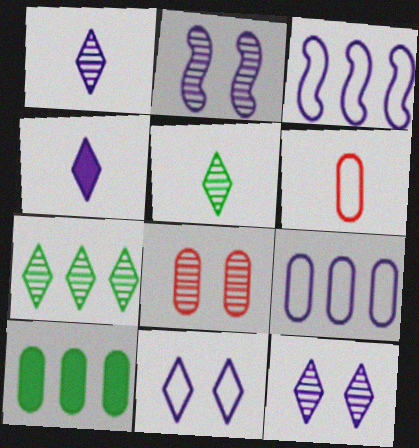[[2, 4, 9]]